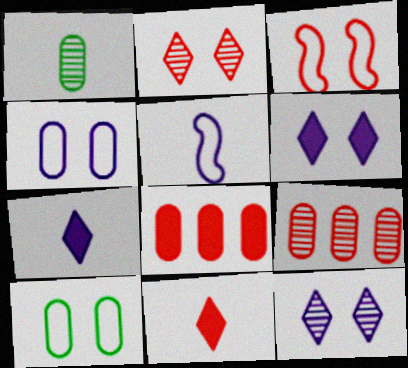[[1, 4, 8], 
[1, 5, 11], 
[3, 9, 11]]